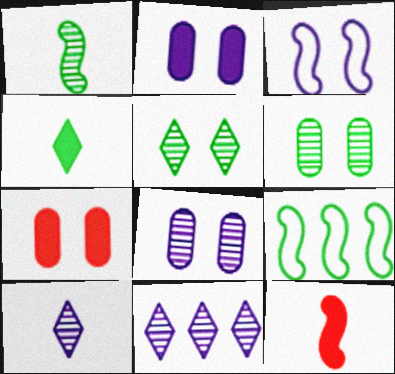[[3, 5, 7], 
[4, 6, 9], 
[7, 9, 10]]